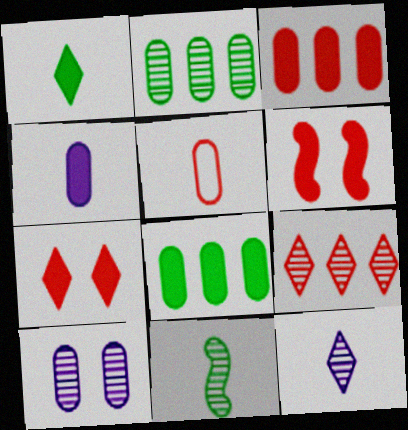[[5, 6, 9], 
[5, 8, 10], 
[9, 10, 11]]